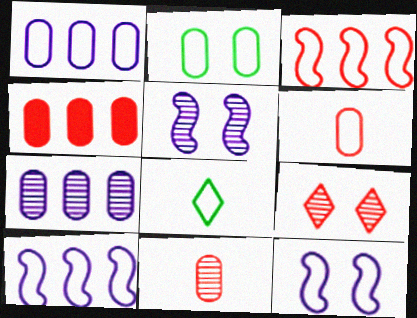[[1, 2, 6], 
[4, 5, 8]]